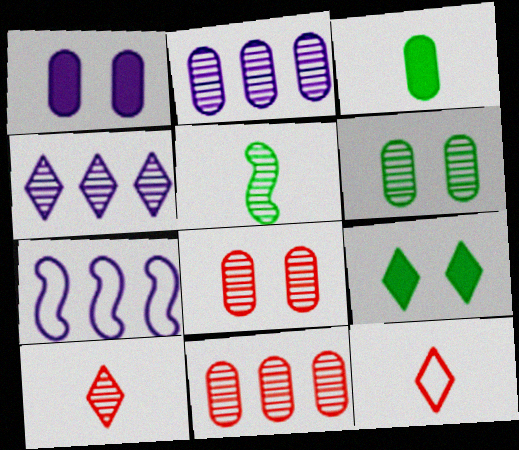[[4, 5, 8], 
[4, 9, 12]]